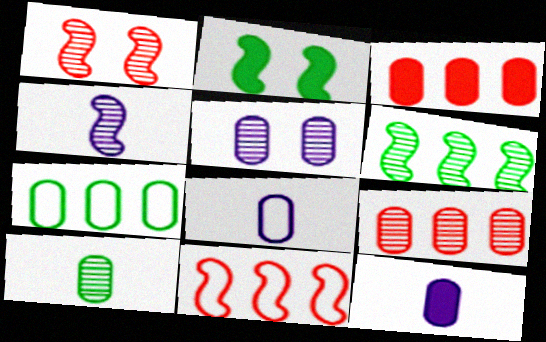[[1, 4, 6], 
[2, 4, 11], 
[5, 9, 10]]